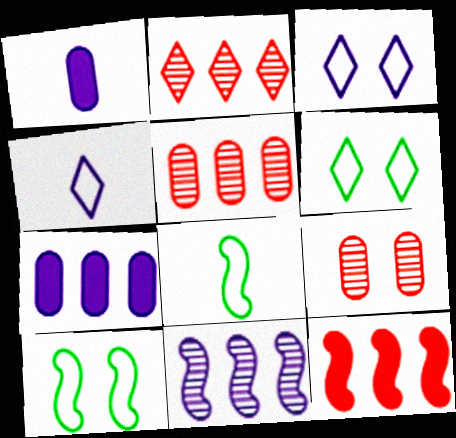[[1, 2, 10], 
[1, 3, 11]]